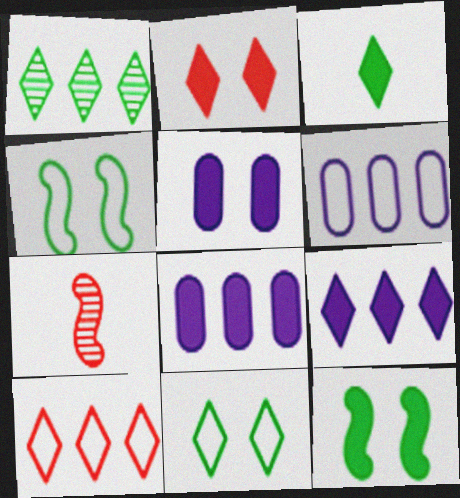[[1, 3, 11], 
[1, 9, 10], 
[2, 3, 9], 
[2, 5, 12], 
[7, 8, 11]]